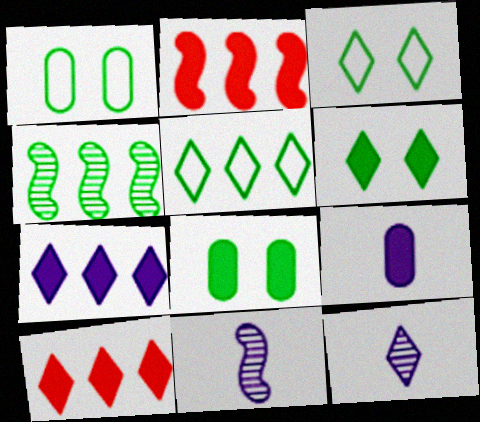[[1, 2, 12], 
[1, 10, 11], 
[2, 6, 9], 
[3, 10, 12]]